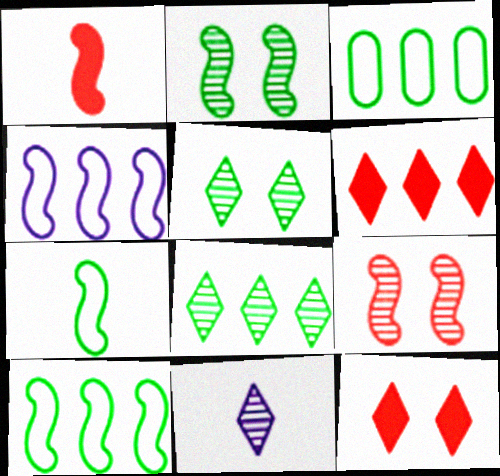[[1, 2, 4]]